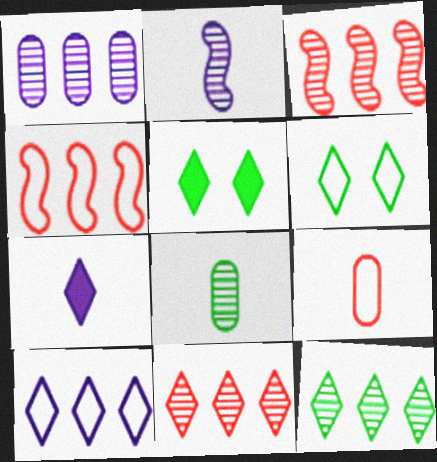[[1, 3, 12], 
[6, 7, 11]]